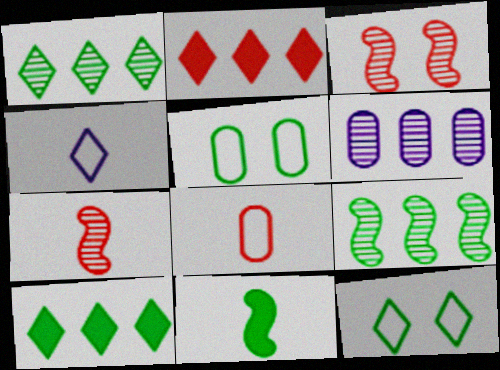[[1, 5, 11], 
[2, 3, 8]]